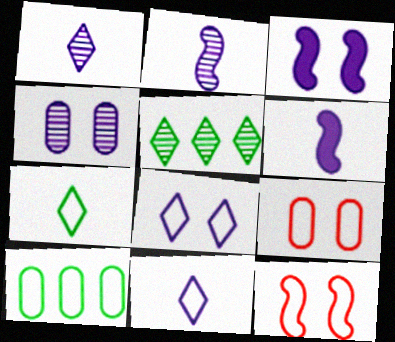[[3, 4, 8], 
[5, 6, 9], 
[10, 11, 12]]